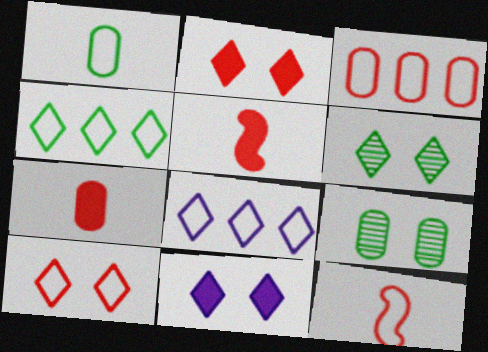[[3, 10, 12], 
[5, 8, 9], 
[6, 10, 11]]